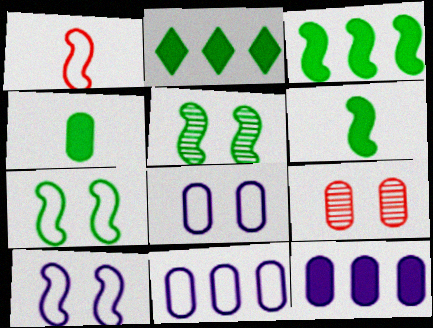[[4, 9, 11]]